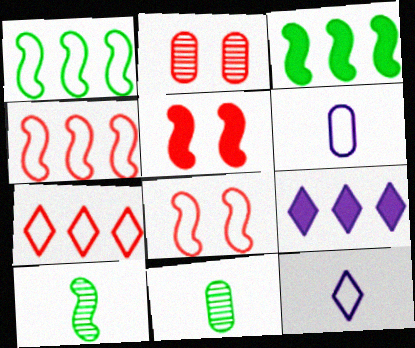[[2, 3, 12], 
[8, 9, 11]]